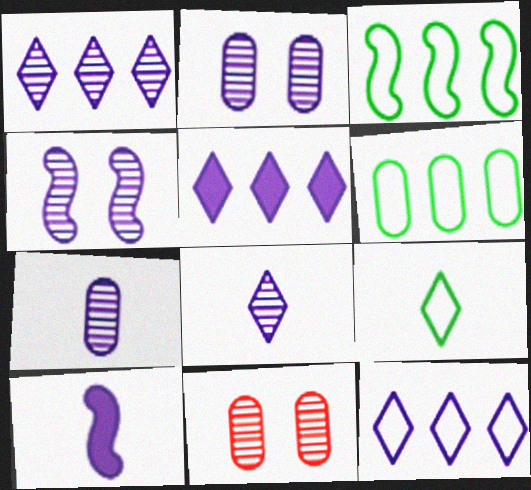[[1, 4, 7], 
[1, 5, 12], 
[2, 10, 12]]